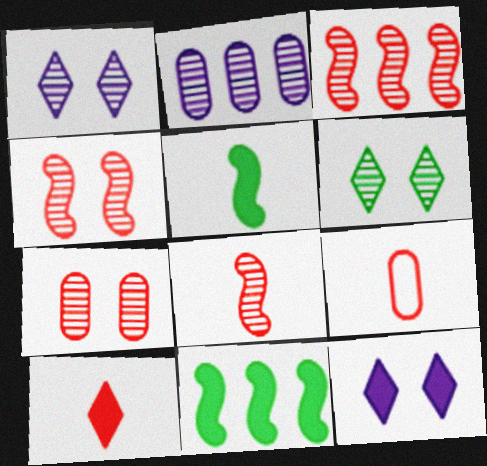[[1, 9, 11], 
[2, 6, 8], 
[3, 4, 8], 
[8, 9, 10]]